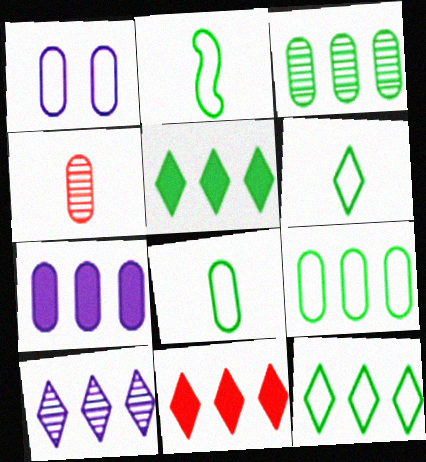[[2, 6, 8], 
[10, 11, 12]]